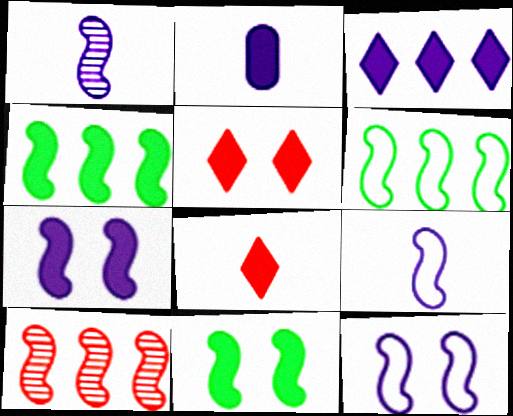[[2, 3, 7], 
[2, 4, 5], 
[9, 10, 11]]